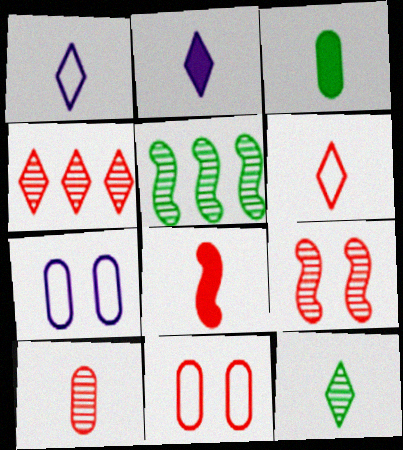[[2, 3, 8], 
[2, 5, 11], 
[2, 6, 12], 
[4, 8, 11], 
[4, 9, 10], 
[6, 8, 10]]